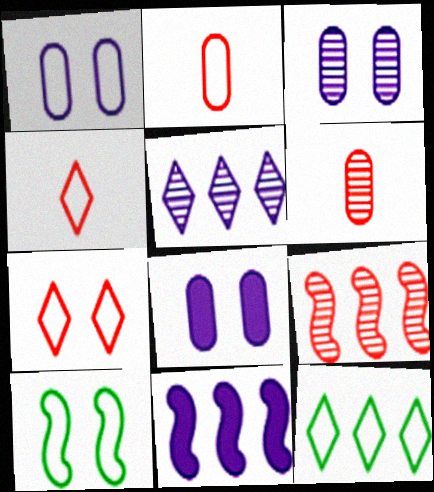[[1, 3, 8], 
[1, 7, 10]]